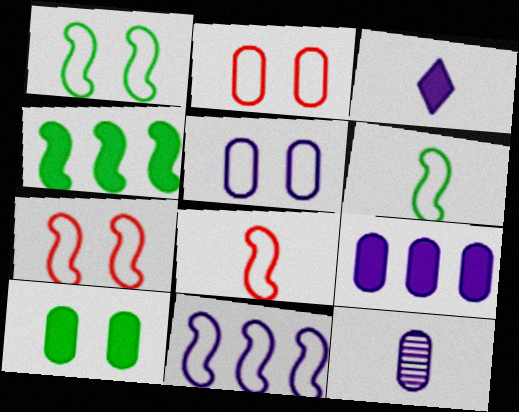[[1, 8, 11], 
[5, 9, 12], 
[6, 7, 11]]